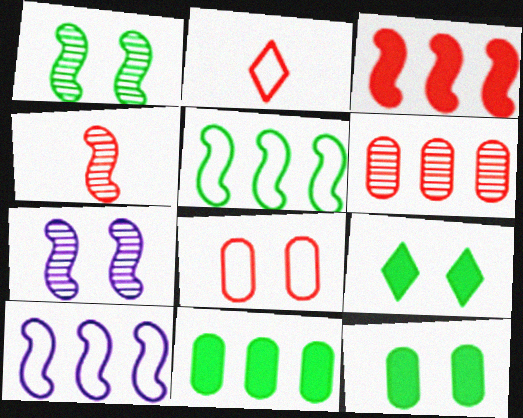[[2, 7, 11], 
[7, 8, 9]]